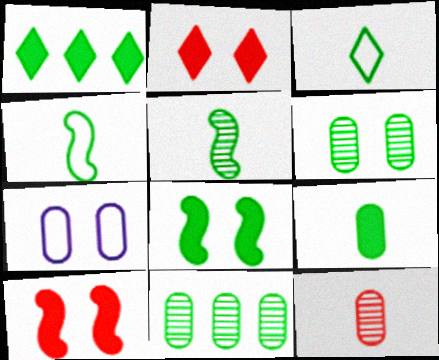[[1, 4, 6], 
[1, 8, 9], 
[3, 5, 9], 
[3, 8, 11]]